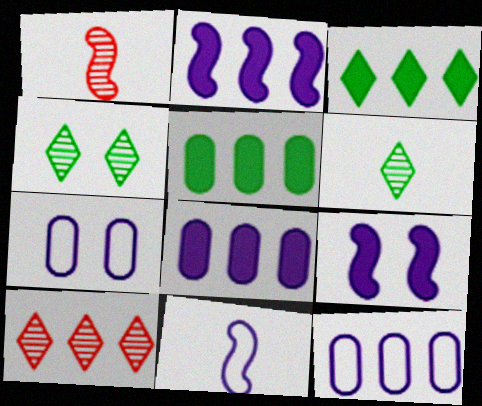[[1, 3, 7]]